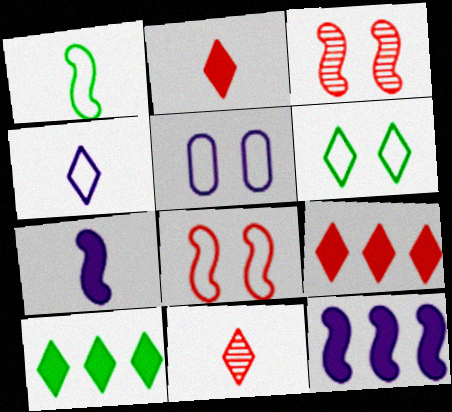[[1, 3, 12], 
[5, 6, 8]]